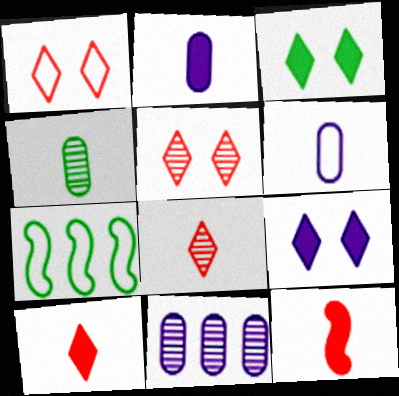[[1, 6, 7], 
[2, 5, 7], 
[3, 4, 7]]